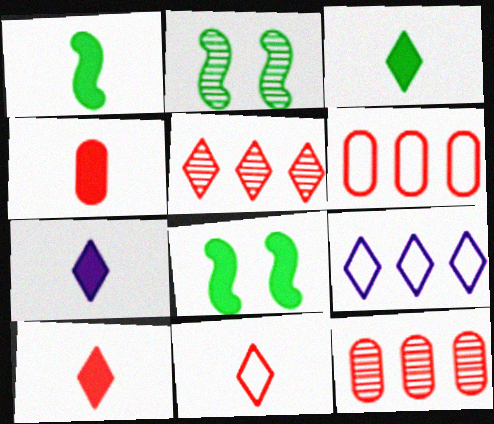[[1, 4, 7], 
[2, 4, 9], 
[2, 6, 7], 
[3, 7, 10]]